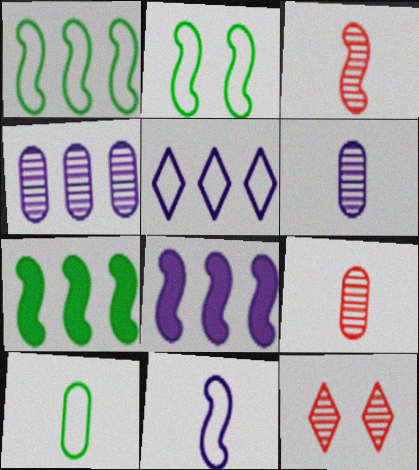[[2, 3, 8], 
[4, 5, 8], 
[8, 10, 12]]